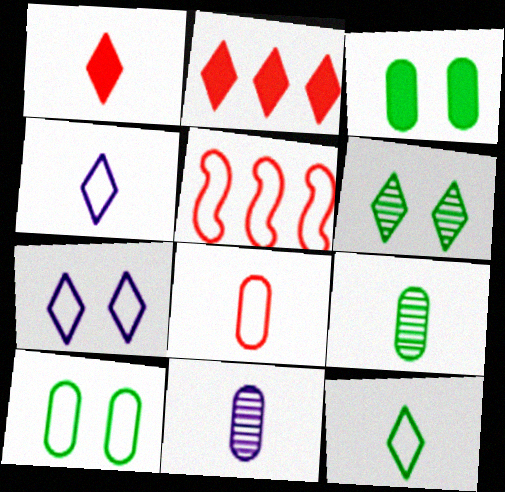[[2, 4, 6], 
[4, 5, 10]]